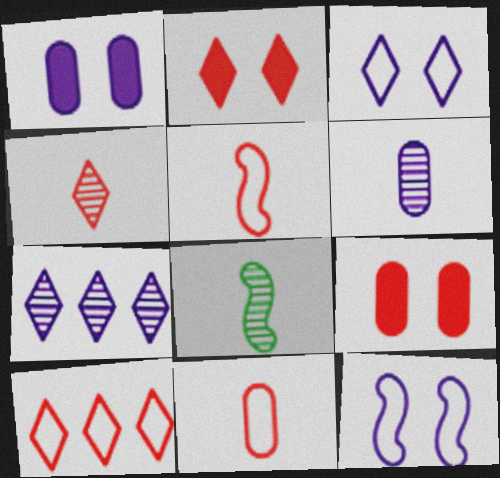[[1, 8, 10], 
[2, 4, 10], 
[4, 6, 8]]